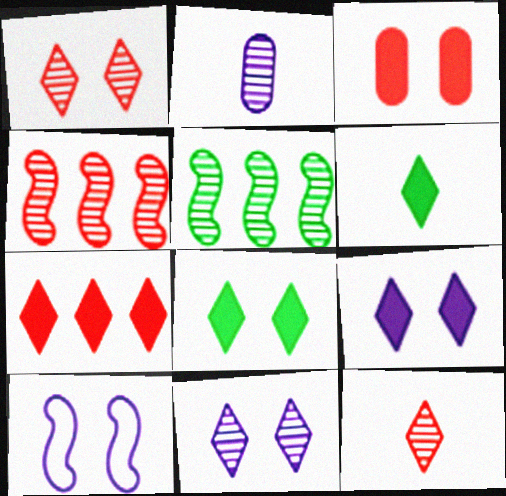[[1, 2, 5], 
[6, 7, 9]]